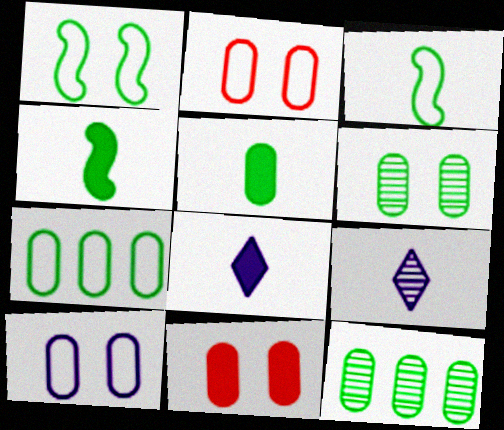[[5, 6, 7], 
[6, 10, 11]]